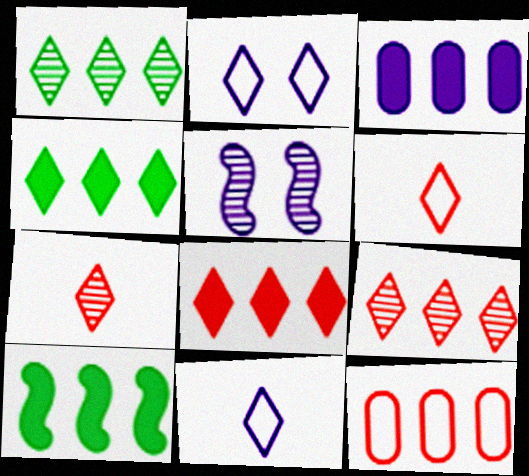[[2, 4, 7], 
[3, 5, 11], 
[3, 8, 10]]